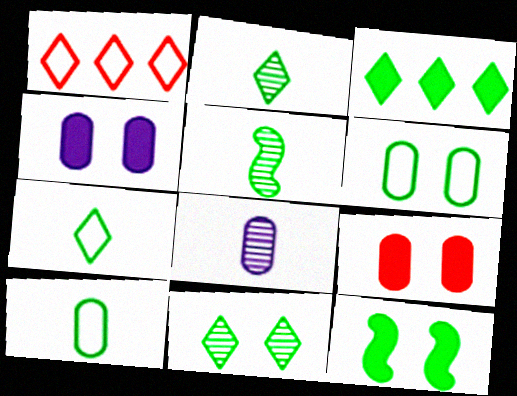[[1, 4, 5], 
[1, 8, 12], 
[3, 5, 6], 
[3, 7, 11], 
[6, 11, 12]]